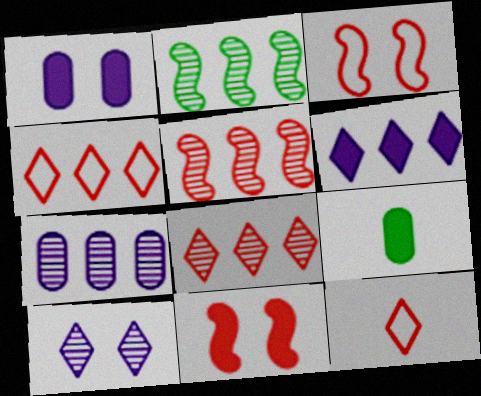[[1, 2, 12], 
[2, 7, 8], 
[6, 9, 11]]